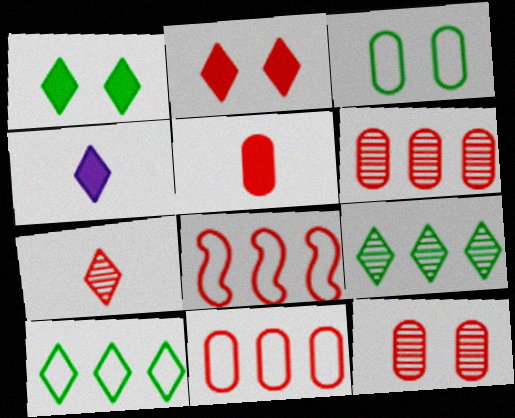[[5, 11, 12]]